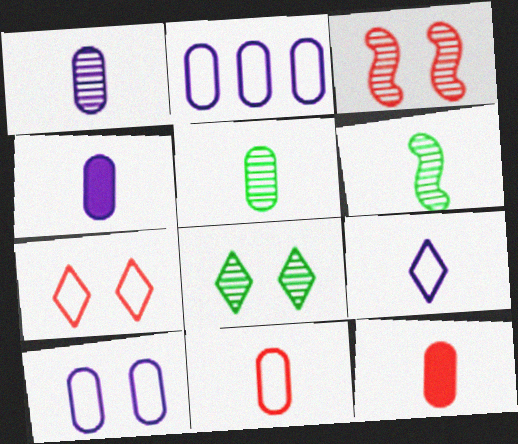[[4, 5, 11], 
[6, 9, 12]]